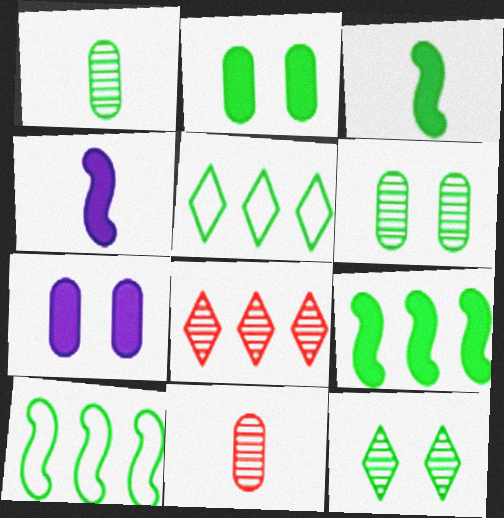[[3, 5, 6]]